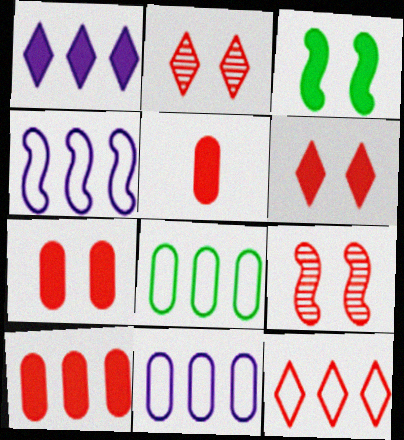[[1, 3, 5], 
[4, 8, 12], 
[5, 7, 10], 
[5, 9, 12]]